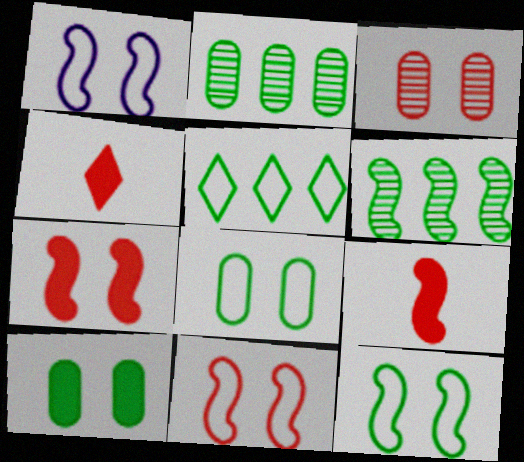[[1, 2, 4], 
[1, 6, 9], 
[1, 11, 12]]